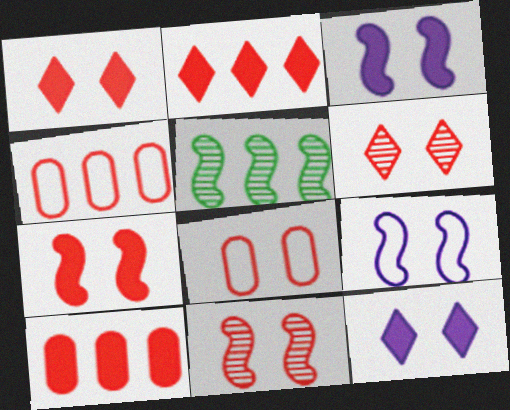[[1, 8, 11], 
[6, 7, 8]]